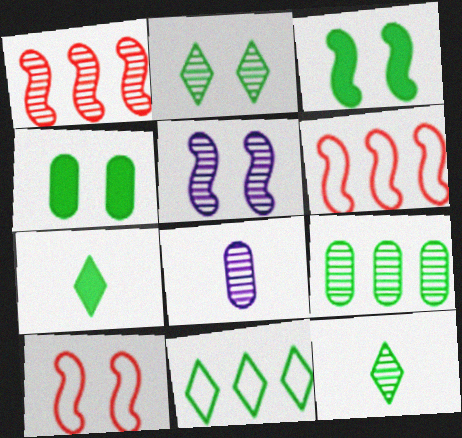[[1, 2, 8], 
[2, 7, 11], 
[3, 5, 10]]